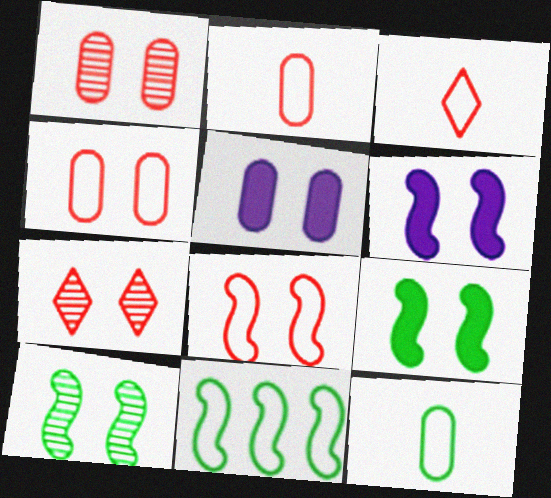[[6, 8, 10]]